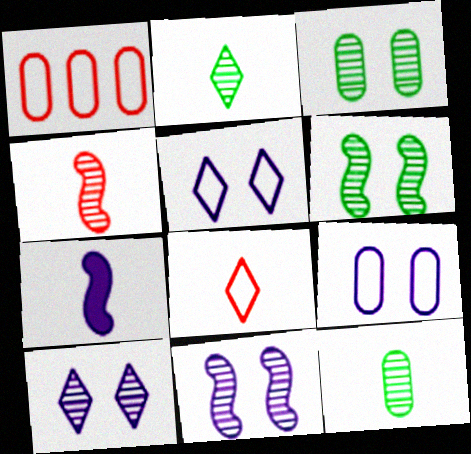[[7, 8, 12]]